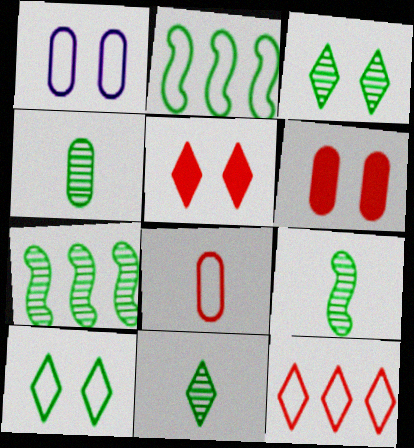[[3, 4, 7], 
[4, 9, 11]]